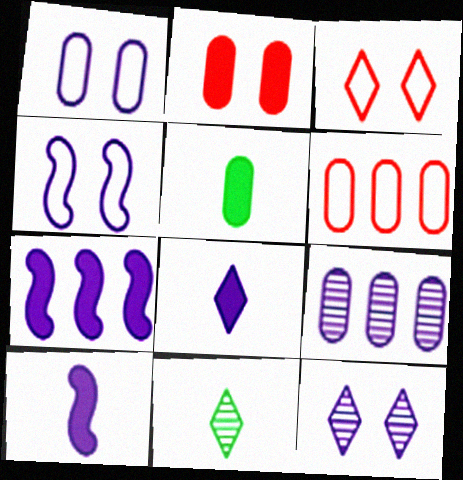[[4, 8, 9]]